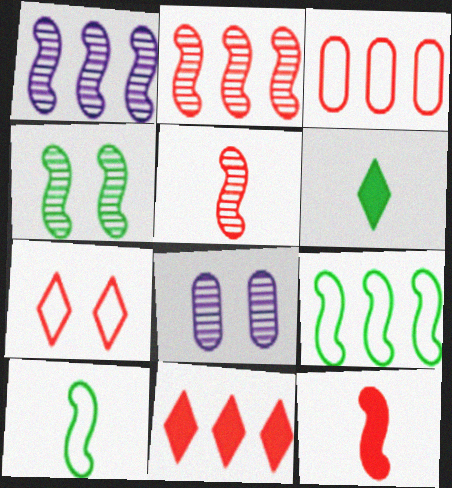[[1, 4, 5], 
[2, 3, 11], 
[8, 10, 11]]